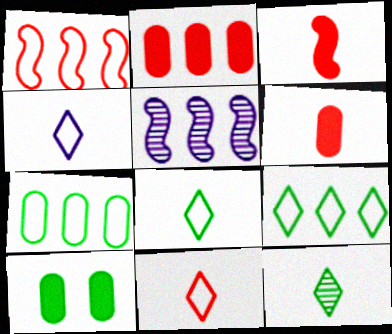[[2, 5, 9], 
[4, 8, 11], 
[5, 10, 11]]